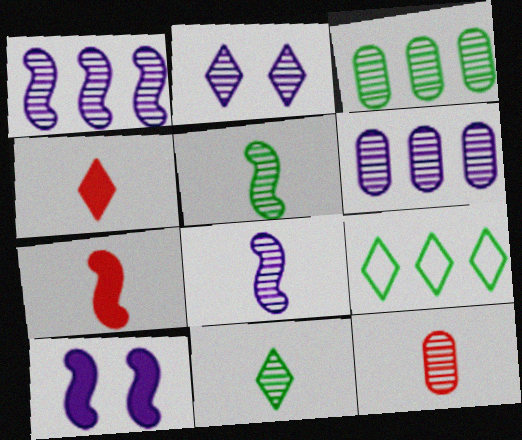[[2, 4, 9], 
[2, 6, 8], 
[8, 11, 12], 
[9, 10, 12]]